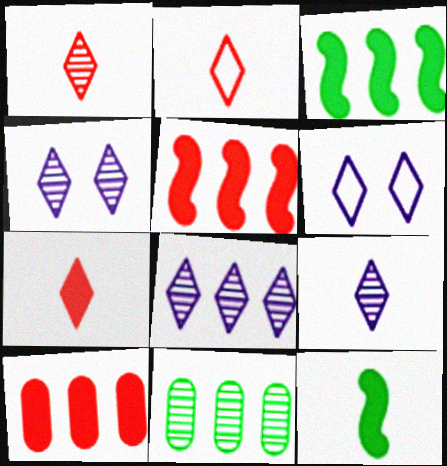[[1, 2, 7], 
[4, 8, 9]]